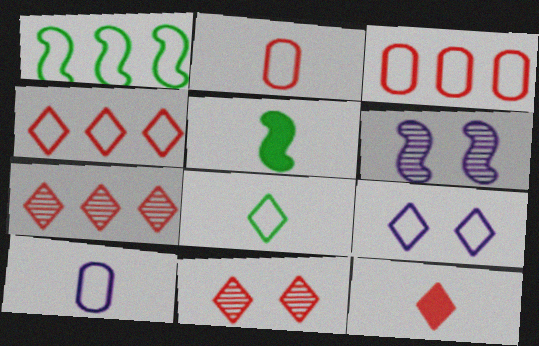[[1, 2, 9], 
[4, 8, 9], 
[4, 11, 12]]